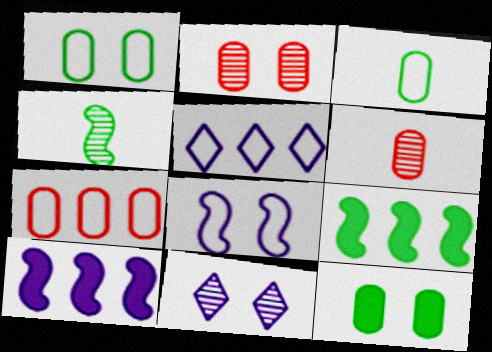[]